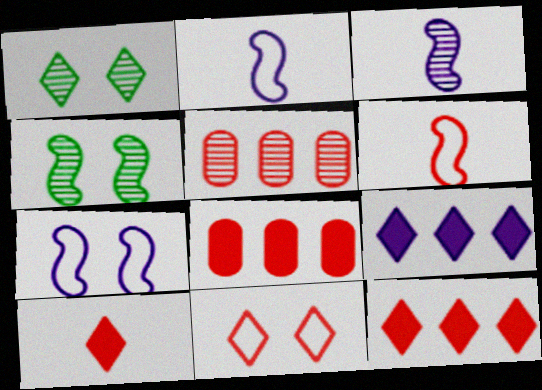[[1, 2, 8], 
[1, 3, 5]]